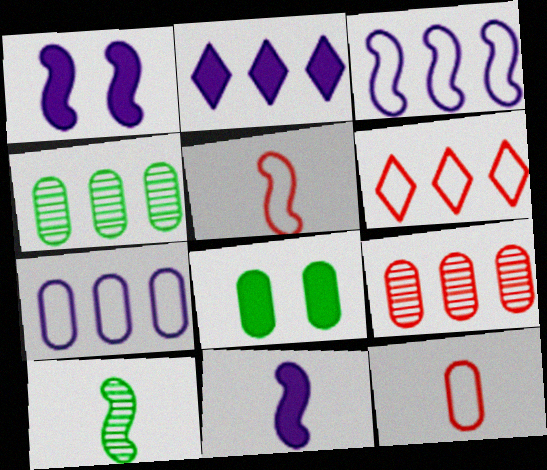[[5, 10, 11]]